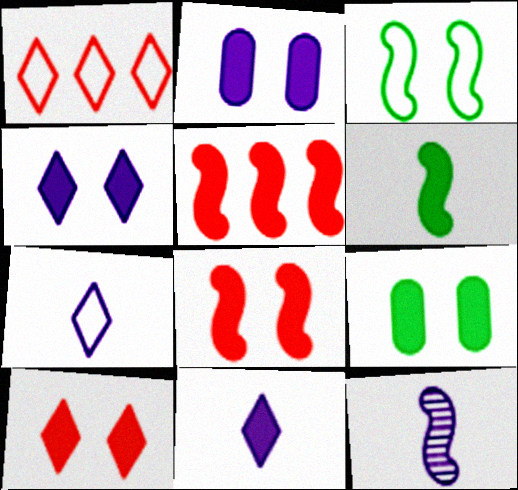[[1, 9, 12], 
[3, 5, 12], 
[4, 8, 9], 
[5, 9, 11]]